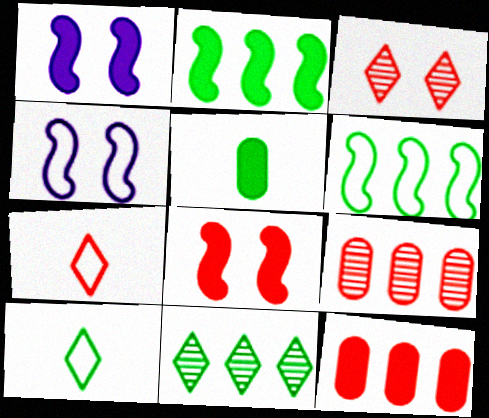[[1, 9, 10], 
[7, 8, 9]]